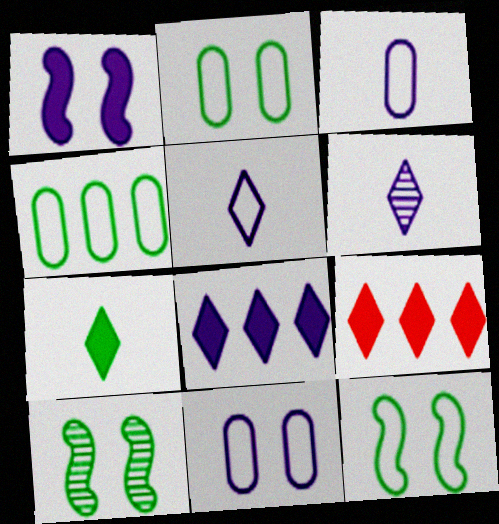[[3, 9, 10], 
[4, 7, 10]]